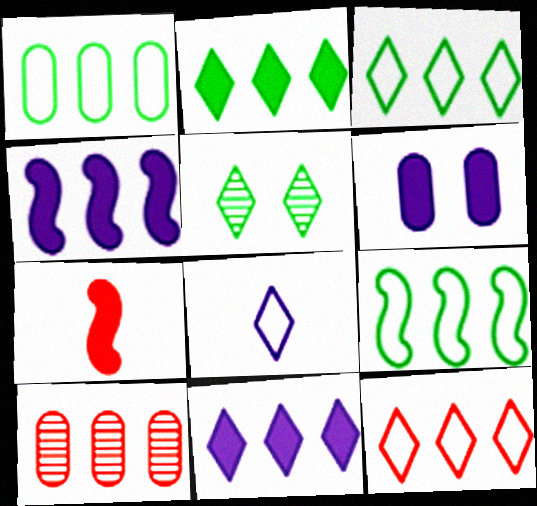[[1, 3, 9], 
[2, 6, 7], 
[3, 4, 10], 
[9, 10, 11]]